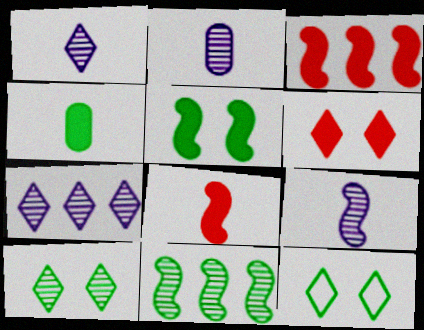[[1, 2, 9], 
[2, 3, 12], 
[4, 11, 12]]